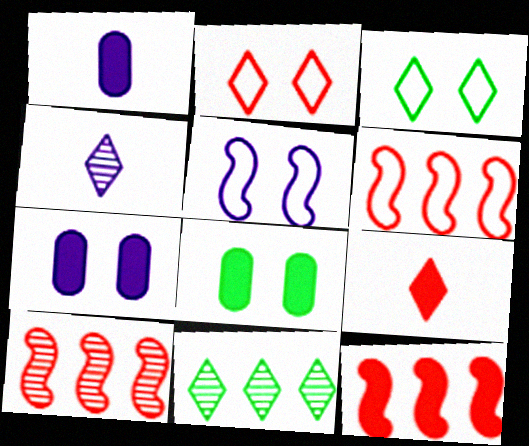[[1, 3, 10], 
[4, 6, 8], 
[6, 10, 12]]